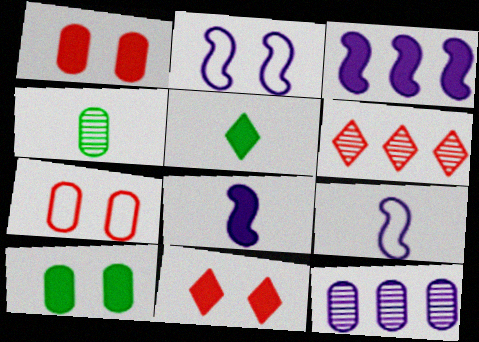[[1, 3, 5], 
[6, 9, 10]]